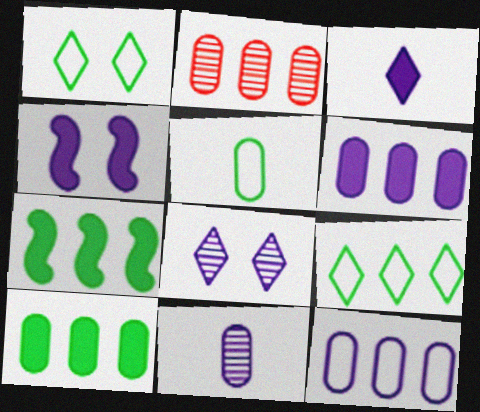[[2, 10, 12], 
[3, 4, 6]]